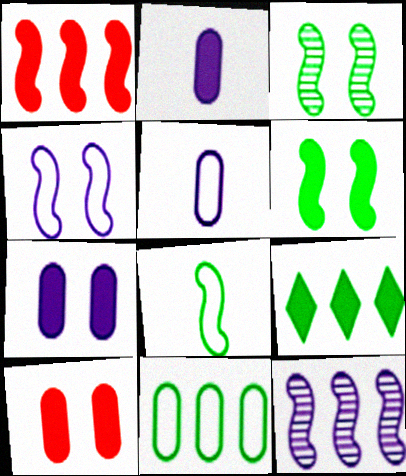[]